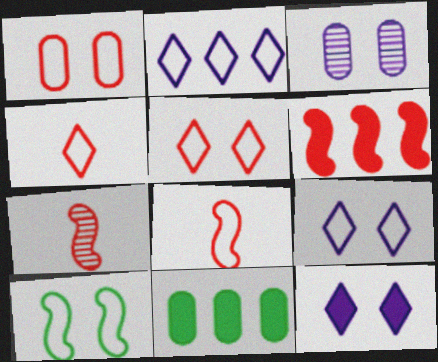[[1, 9, 10], 
[7, 9, 11]]